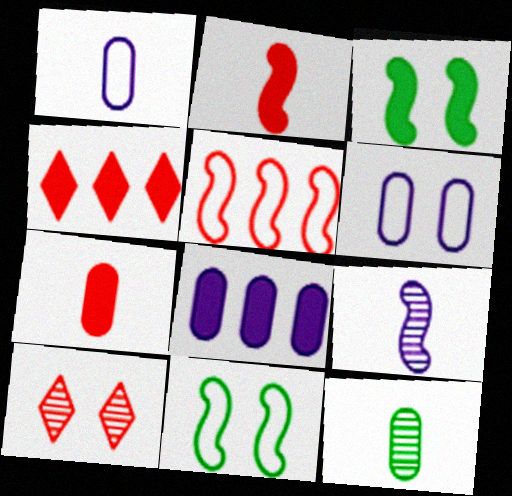[[1, 7, 12], 
[3, 5, 9], 
[3, 6, 10], 
[5, 7, 10]]